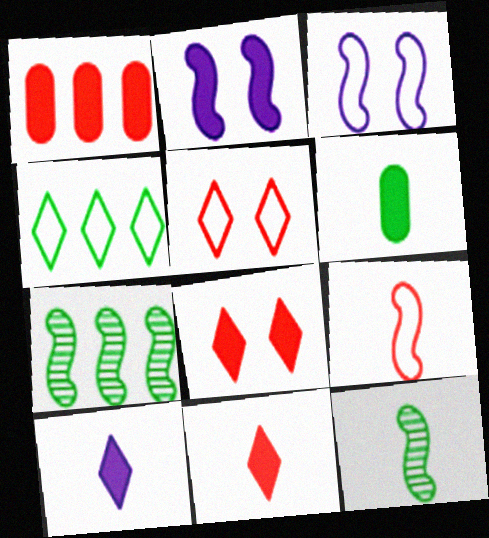[[2, 7, 9]]